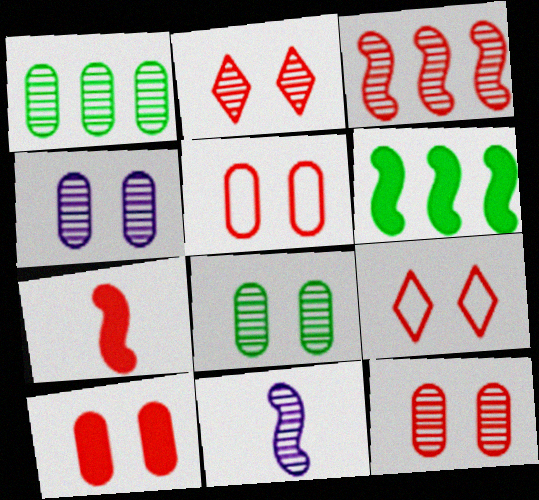[[1, 2, 11], 
[4, 8, 12], 
[5, 10, 12]]